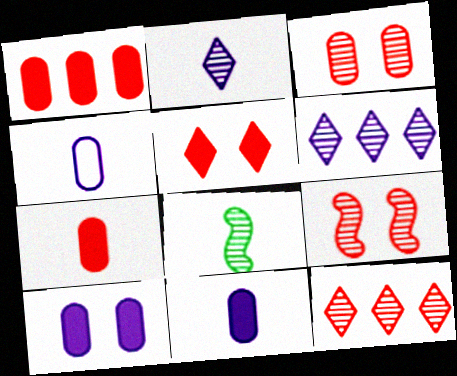[[3, 6, 8]]